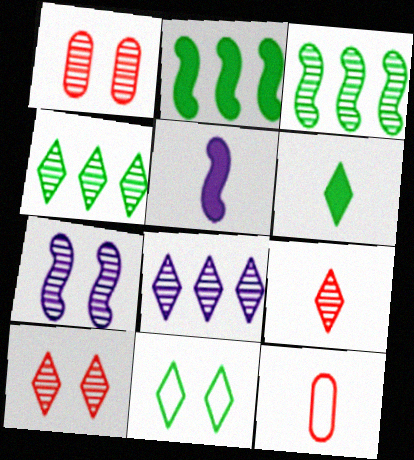[[4, 6, 11]]